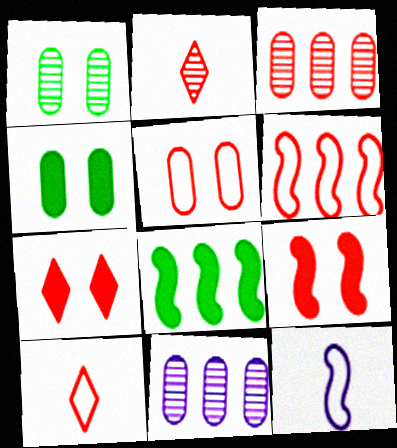[[3, 9, 10], 
[5, 6, 10]]